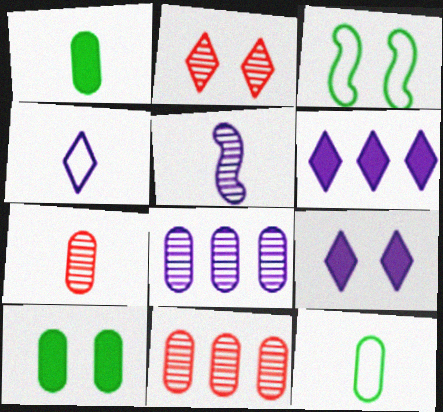[[3, 6, 7]]